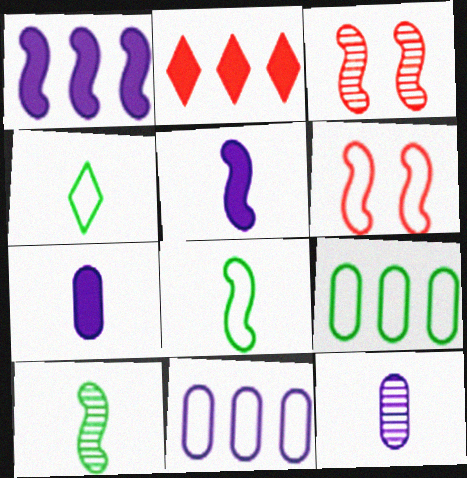[[1, 3, 8], 
[1, 6, 10], 
[4, 6, 11]]